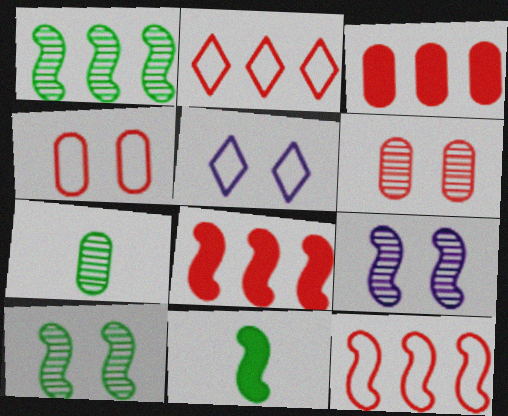[[5, 7, 8], 
[9, 11, 12]]